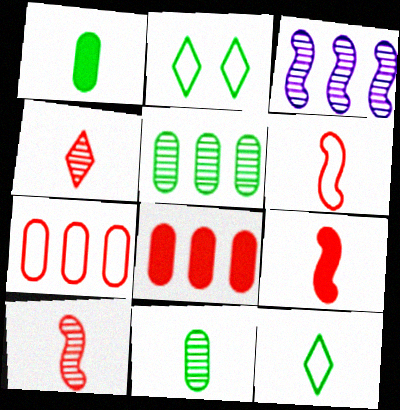[[6, 9, 10]]